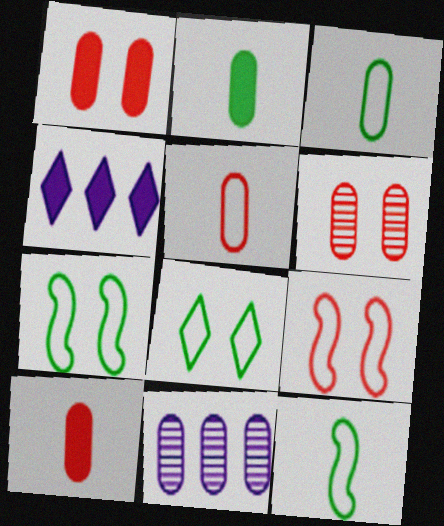[[1, 3, 11], 
[4, 6, 12]]